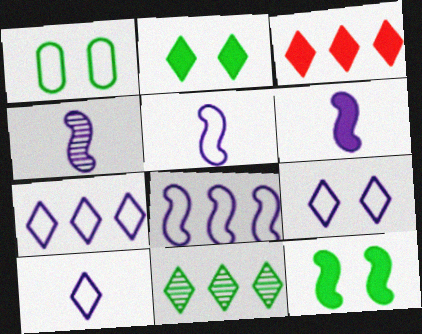[[1, 3, 4], 
[3, 7, 11], 
[4, 5, 6], 
[7, 9, 10]]